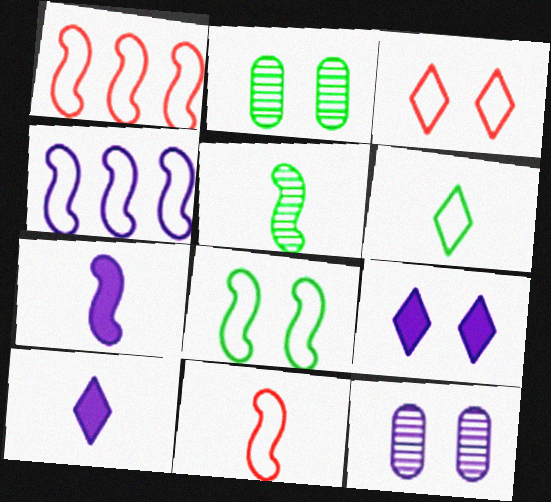[[1, 2, 10], 
[4, 8, 11], 
[4, 10, 12], 
[5, 7, 11]]